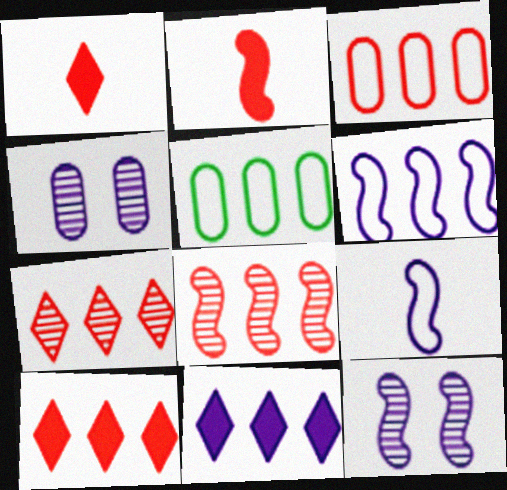[[1, 5, 12], 
[3, 8, 10], 
[4, 9, 11], 
[5, 8, 11]]